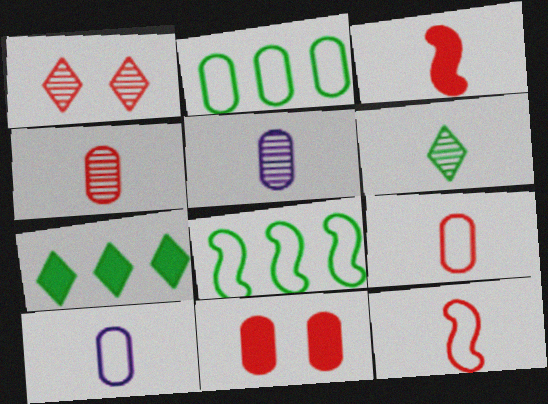[[2, 5, 11], 
[3, 6, 10]]